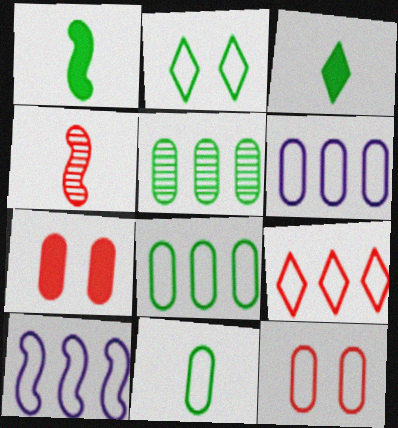[[1, 2, 5], 
[4, 7, 9], 
[6, 11, 12], 
[8, 9, 10]]